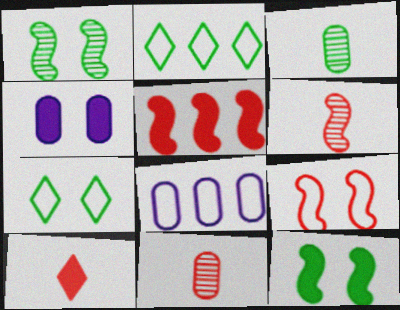[[1, 8, 10], 
[2, 3, 12], 
[2, 4, 6], 
[5, 6, 9]]